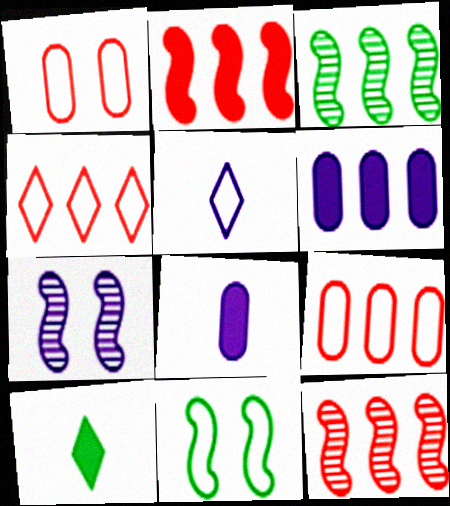[[3, 4, 6], 
[5, 6, 7], 
[5, 9, 11], 
[7, 9, 10]]